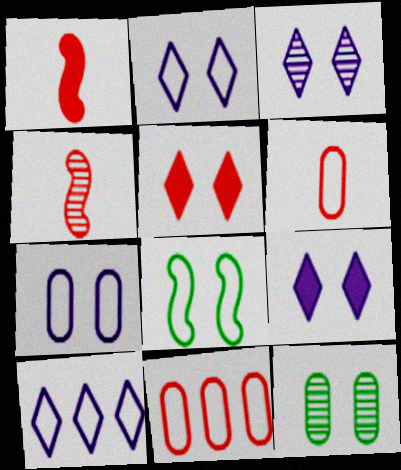[[1, 10, 12], 
[2, 3, 9], 
[4, 5, 11], 
[6, 8, 10]]